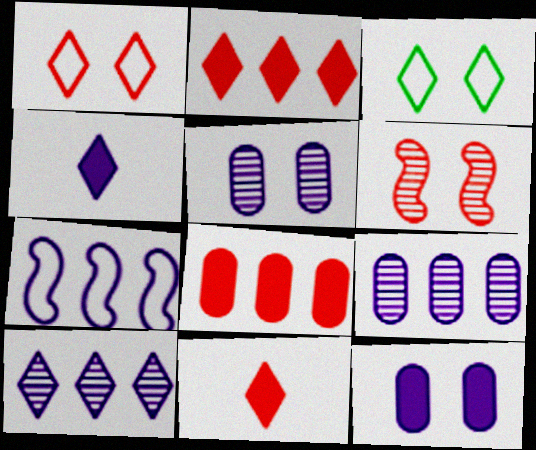[[3, 6, 12], 
[3, 10, 11], 
[4, 5, 7]]